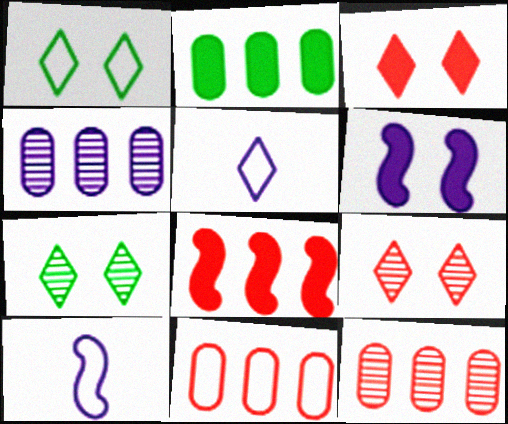[[1, 10, 11], 
[2, 4, 11], 
[2, 9, 10], 
[4, 5, 6]]